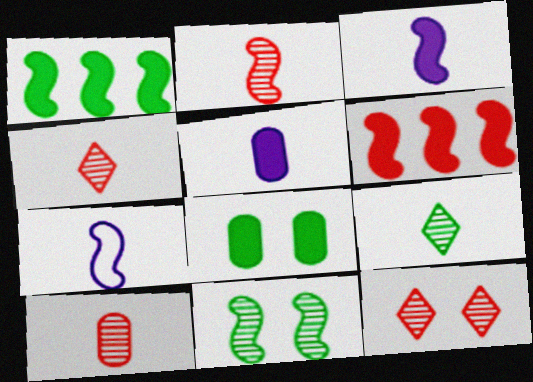[[2, 4, 10], 
[6, 7, 11]]